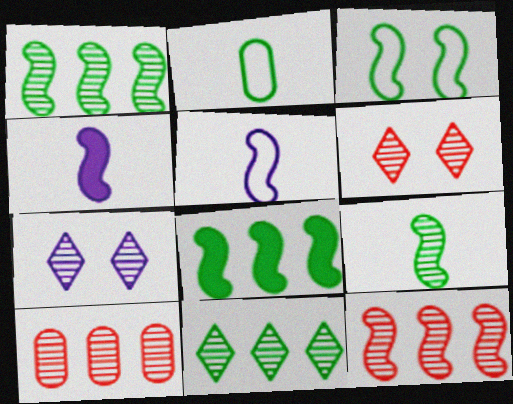[[3, 4, 12], 
[3, 8, 9], 
[7, 9, 10]]